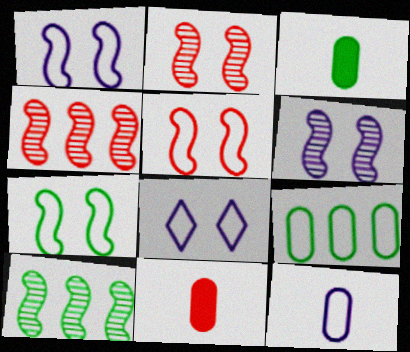[[1, 5, 7], 
[3, 4, 8], 
[8, 10, 11]]